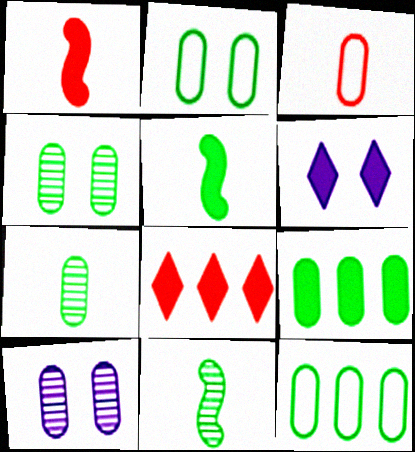[[1, 6, 9], 
[2, 7, 9], 
[3, 9, 10]]